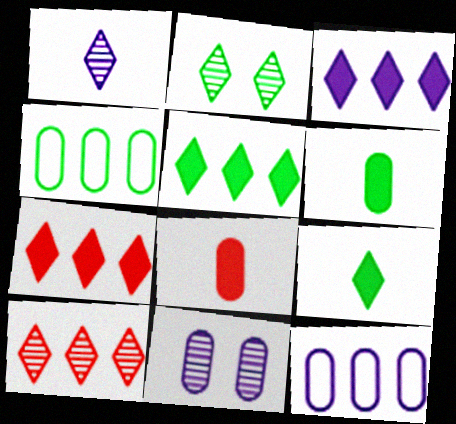[[1, 2, 10], 
[3, 5, 7], 
[4, 8, 11]]